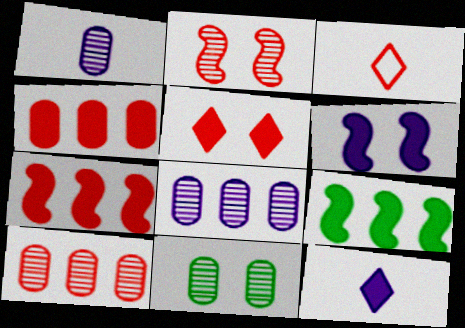[[1, 10, 11], 
[2, 3, 4]]